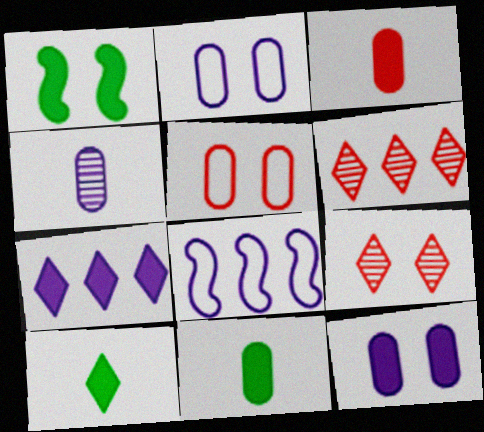[[1, 2, 9], 
[1, 3, 7], 
[8, 9, 11]]